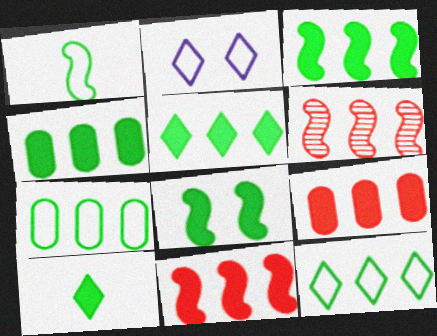[[3, 4, 5], 
[4, 8, 10]]